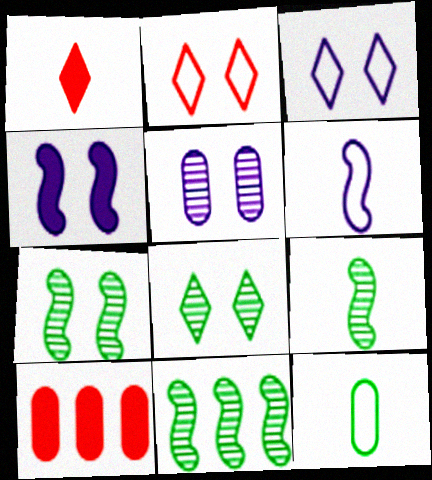[[3, 4, 5], 
[3, 9, 10], 
[5, 10, 12], 
[6, 8, 10], 
[7, 9, 11]]